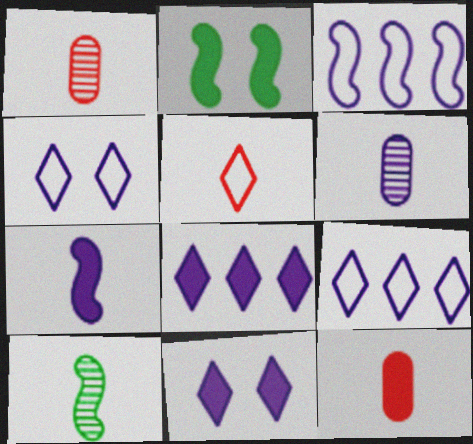[[1, 2, 9], 
[2, 8, 12], 
[3, 6, 11]]